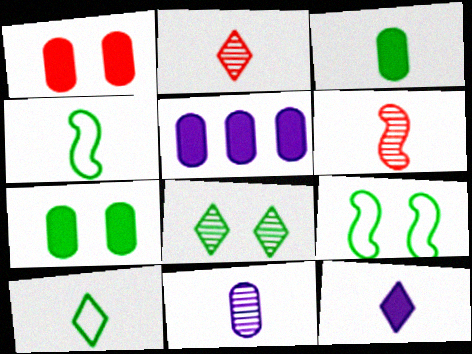[[1, 3, 5], 
[2, 5, 9], 
[2, 10, 12], 
[7, 8, 9]]